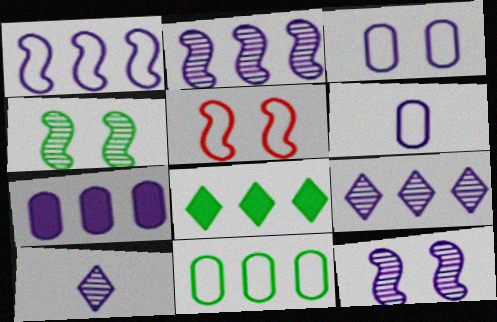[[1, 7, 9]]